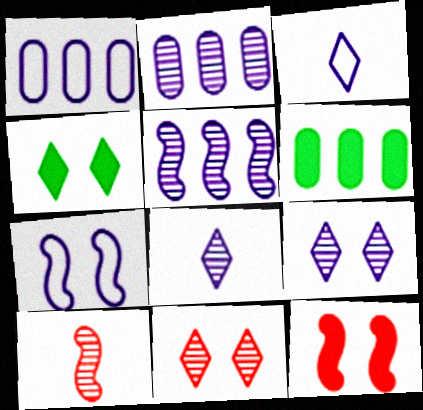[[1, 3, 7], 
[1, 4, 10]]